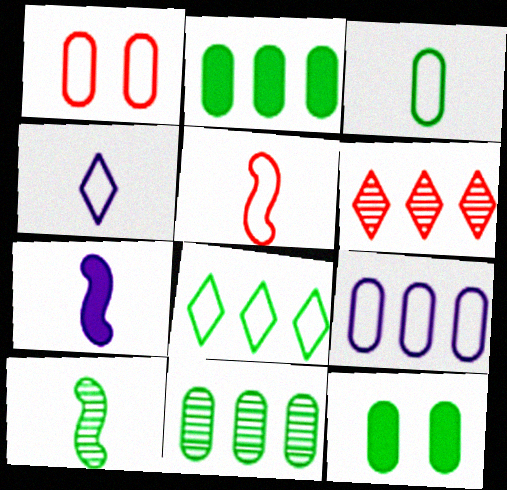[[1, 3, 9], 
[3, 4, 5], 
[3, 11, 12], 
[5, 7, 10], 
[8, 10, 12]]